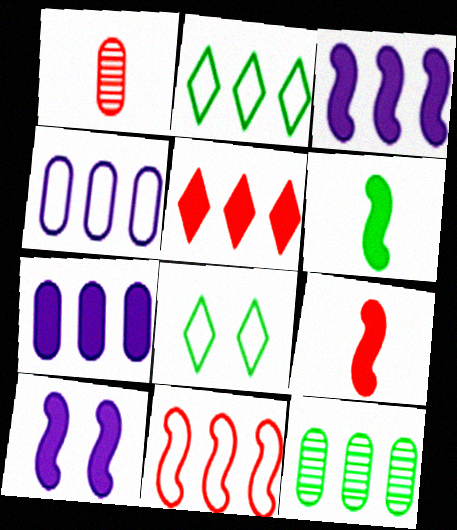[[1, 2, 10], 
[1, 3, 8], 
[2, 4, 11], 
[6, 8, 12]]